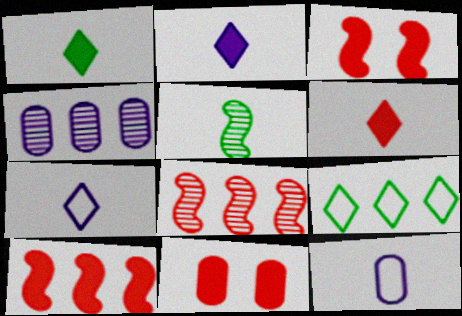[[1, 2, 6], 
[4, 9, 10], 
[5, 6, 12], 
[6, 10, 11]]